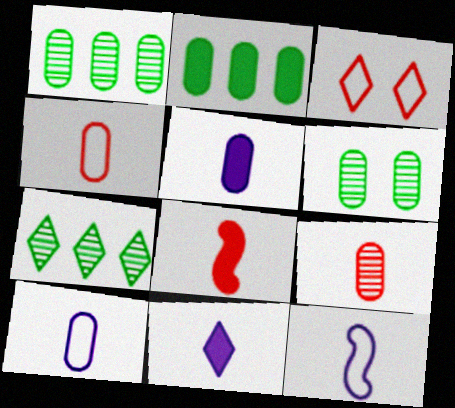[[3, 7, 11]]